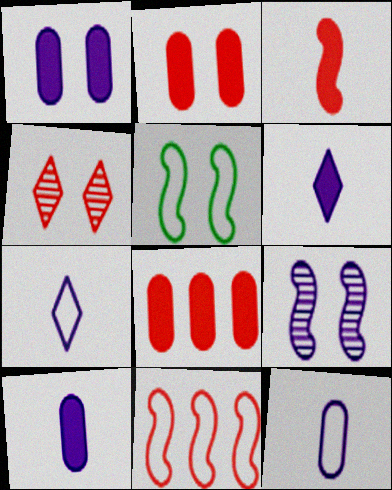[[1, 4, 5]]